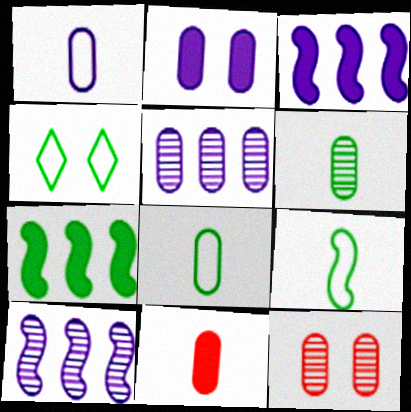[[1, 2, 5], 
[1, 6, 11], 
[4, 6, 7], 
[4, 10, 11], 
[5, 6, 12]]